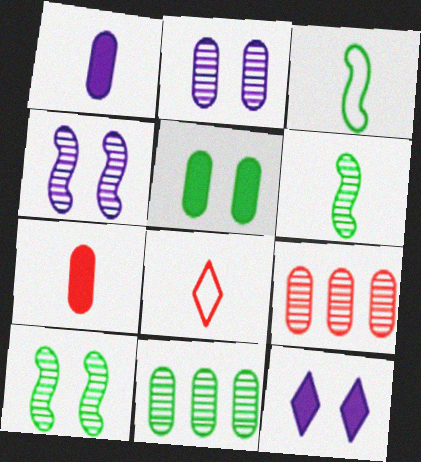[[1, 6, 8], 
[3, 9, 12]]